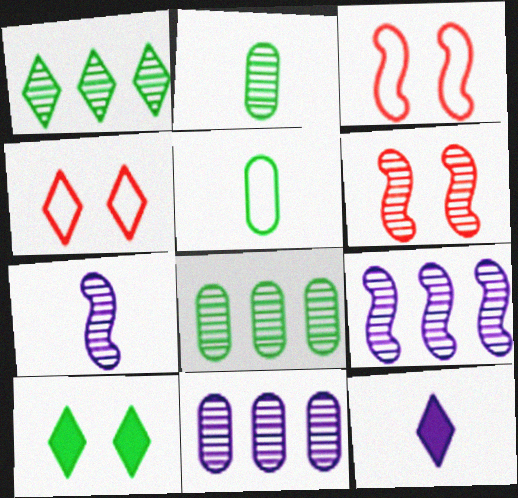[[1, 4, 12], 
[3, 8, 12]]